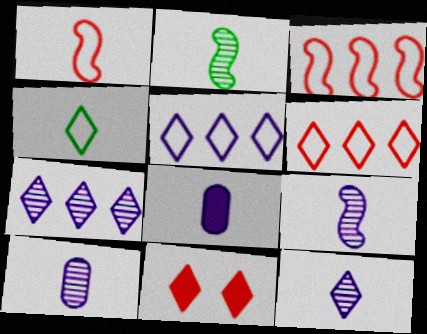[[4, 7, 11], 
[9, 10, 12]]